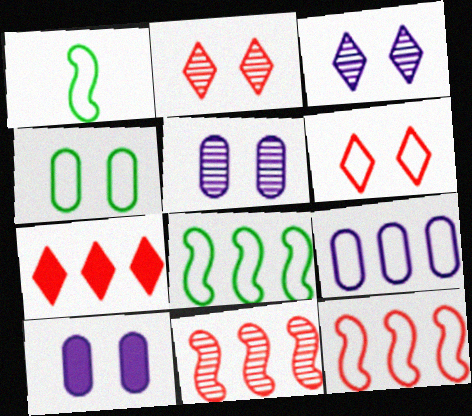[[1, 5, 7], 
[1, 6, 9]]